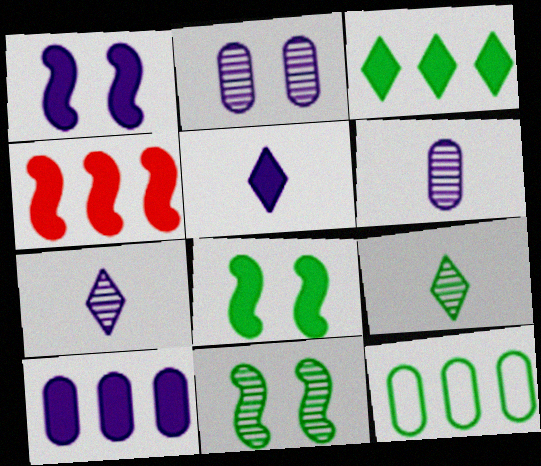[[1, 5, 10], 
[3, 4, 10], 
[8, 9, 12]]